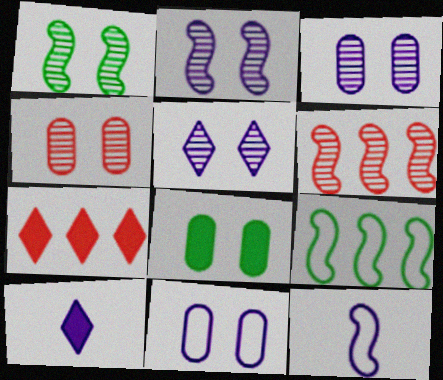[[1, 4, 5], 
[2, 3, 5], 
[4, 8, 11], 
[4, 9, 10]]